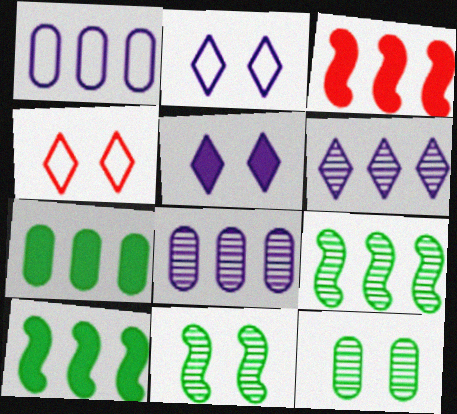[]